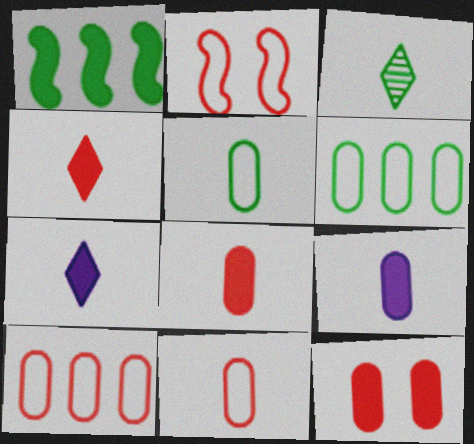[[1, 7, 12]]